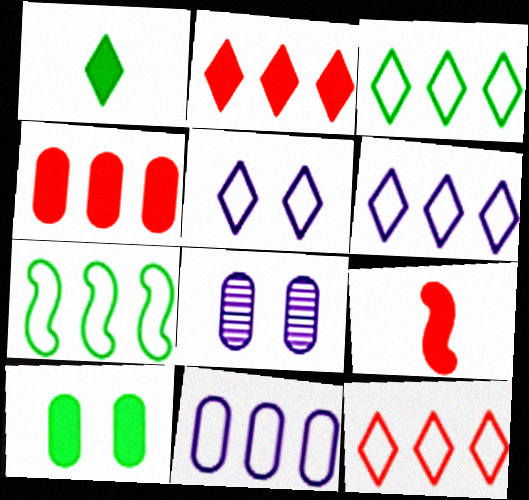[[3, 6, 12], 
[3, 8, 9], 
[7, 11, 12]]